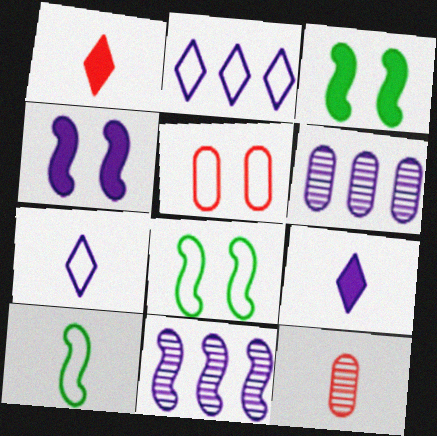[[1, 6, 8], 
[2, 3, 12], 
[2, 5, 10], 
[4, 6, 7], 
[9, 10, 12]]